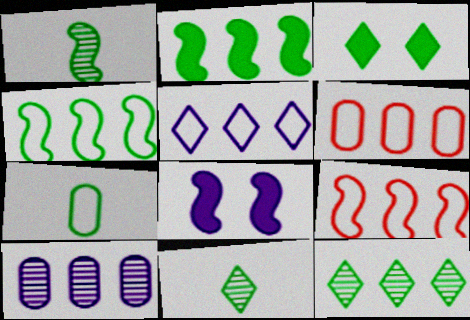[[1, 8, 9], 
[4, 5, 6], 
[6, 8, 11]]